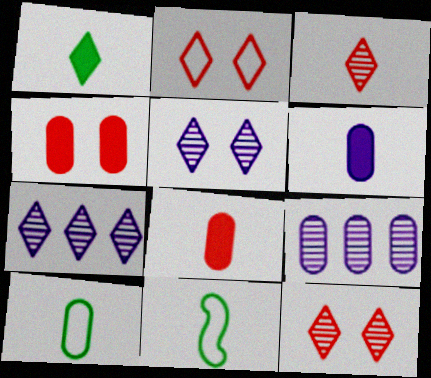[[1, 2, 7], 
[3, 6, 11], 
[4, 7, 11], 
[4, 9, 10]]